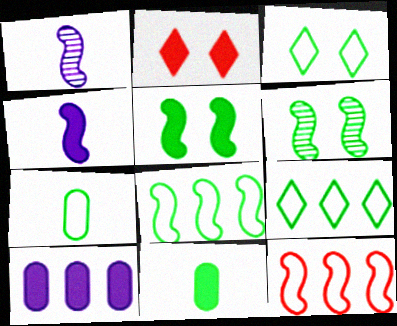[[1, 5, 12], 
[3, 7, 8], 
[4, 6, 12], 
[6, 9, 11]]